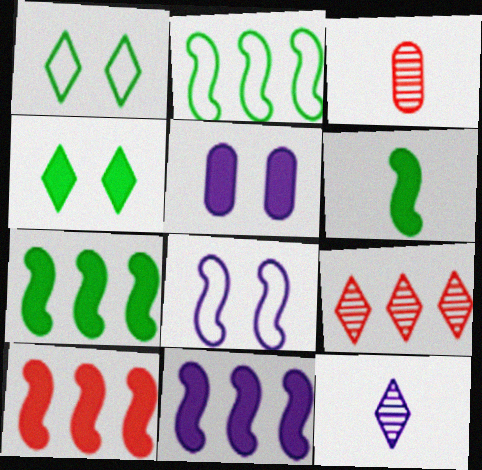[[1, 3, 11], 
[7, 10, 11]]